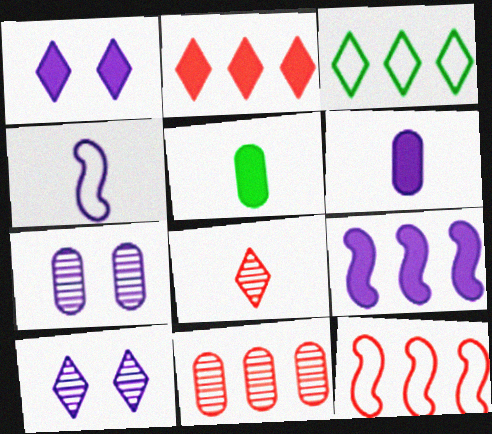[[1, 3, 8], 
[1, 6, 9], 
[2, 11, 12], 
[3, 9, 11], 
[4, 5, 8], 
[5, 10, 12]]